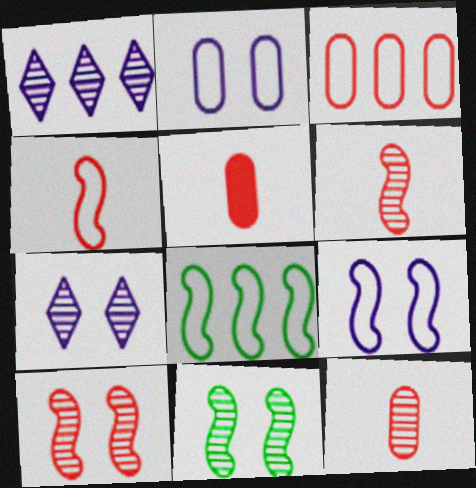[[1, 11, 12], 
[4, 8, 9], 
[5, 7, 8]]